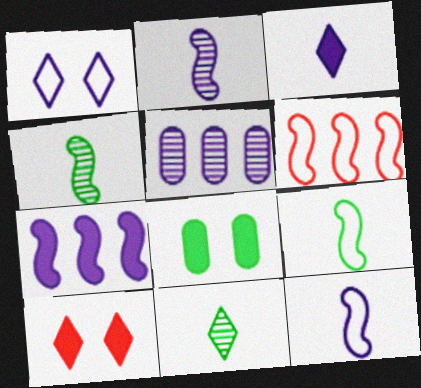[[5, 9, 10]]